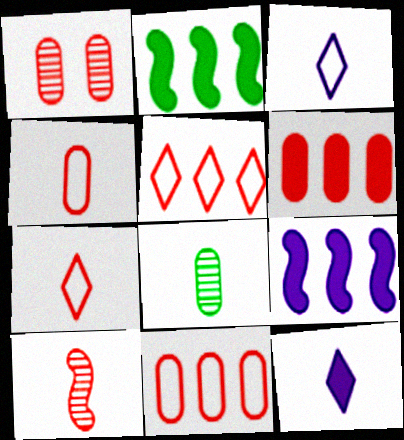[[1, 2, 3], 
[1, 4, 6]]